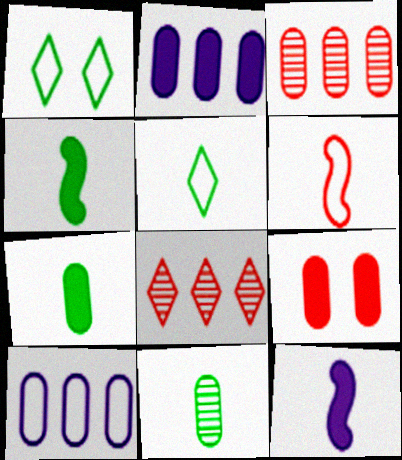[[1, 3, 12], 
[1, 6, 10], 
[2, 7, 9], 
[4, 5, 11], 
[6, 8, 9], 
[9, 10, 11]]